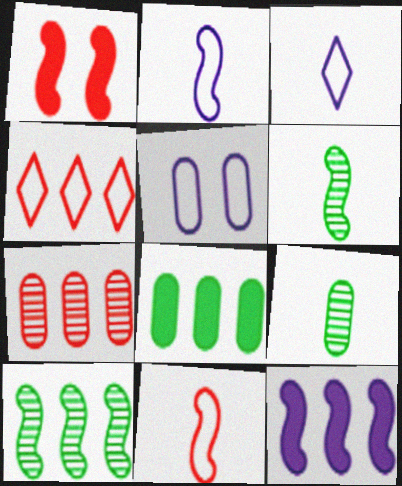[[1, 2, 10]]